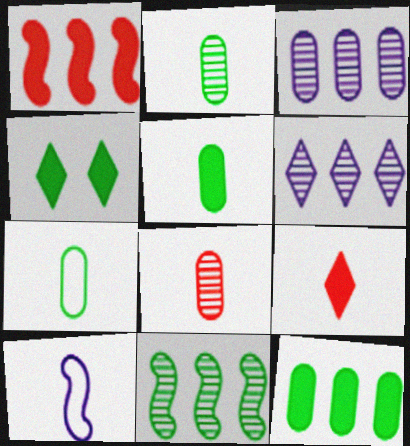[[2, 5, 7], 
[2, 9, 10], 
[4, 7, 11]]